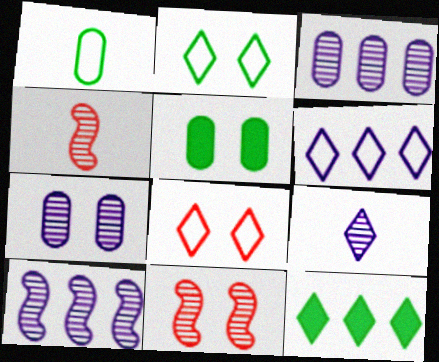[[4, 5, 6], 
[7, 9, 10], 
[8, 9, 12]]